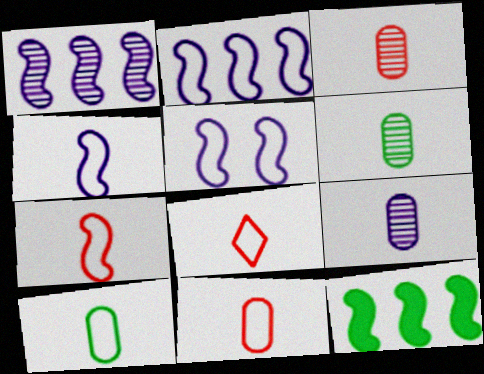[[2, 4, 5], 
[3, 6, 9], 
[4, 8, 10], 
[7, 8, 11]]